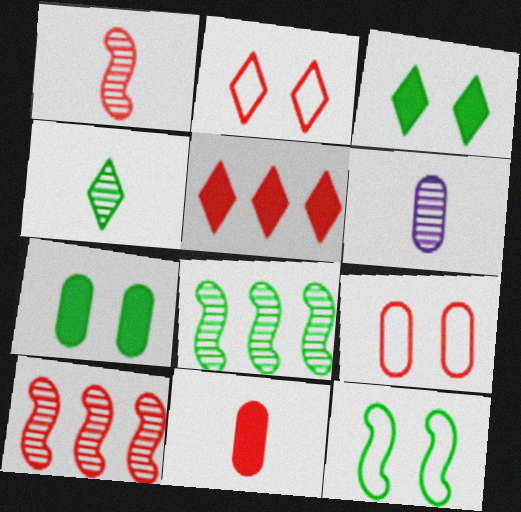[[1, 4, 6], 
[1, 5, 9], 
[2, 10, 11], 
[5, 6, 12]]